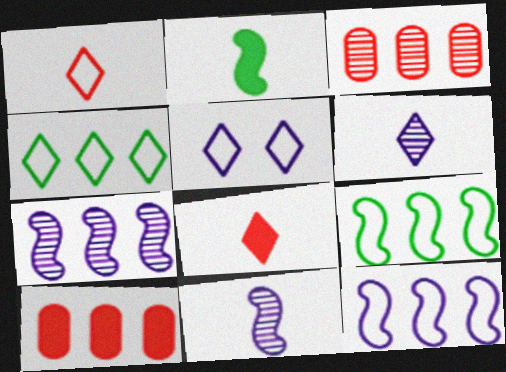[[1, 4, 5], 
[2, 3, 5], 
[4, 7, 10]]